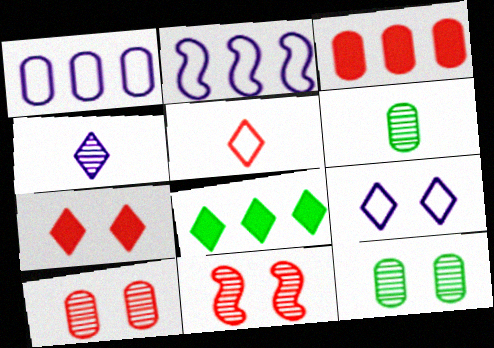[[2, 6, 7], 
[3, 5, 11]]